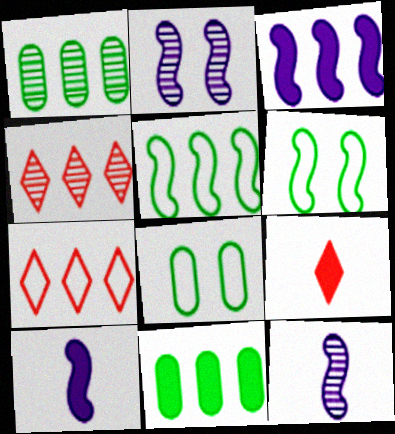[[1, 3, 7], 
[4, 8, 10]]